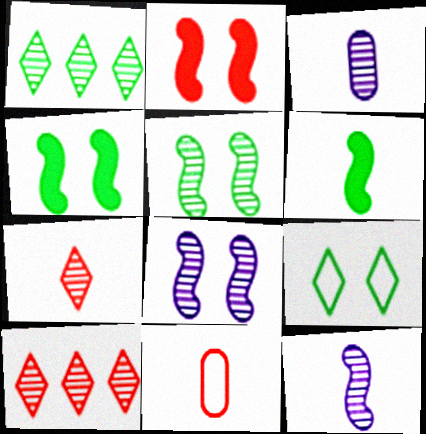[[2, 10, 11], 
[3, 5, 10]]